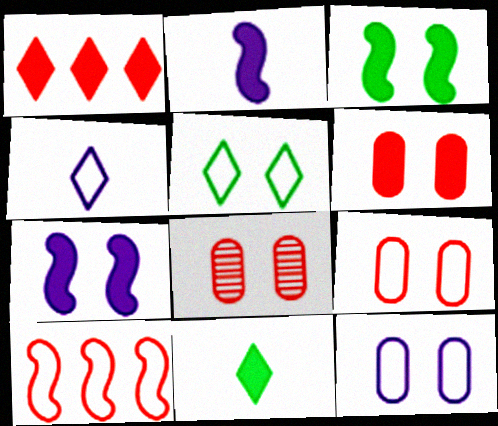[[5, 7, 8], 
[6, 8, 9]]